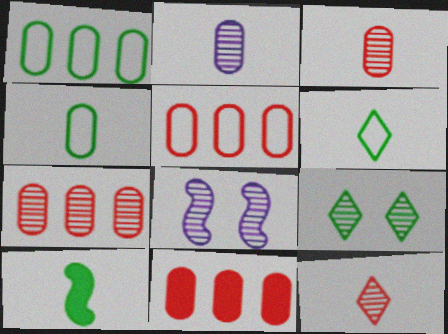[[1, 9, 10], 
[5, 7, 11], 
[6, 8, 11]]